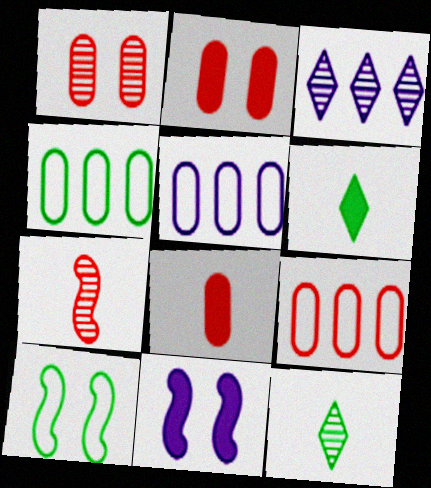[[1, 8, 9], 
[3, 8, 10], 
[4, 5, 9], 
[9, 11, 12]]